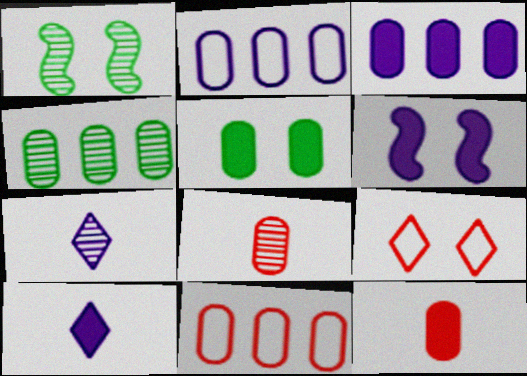[[1, 10, 11], 
[2, 5, 8], 
[2, 6, 7], 
[3, 4, 11], 
[3, 5, 12], 
[3, 6, 10]]